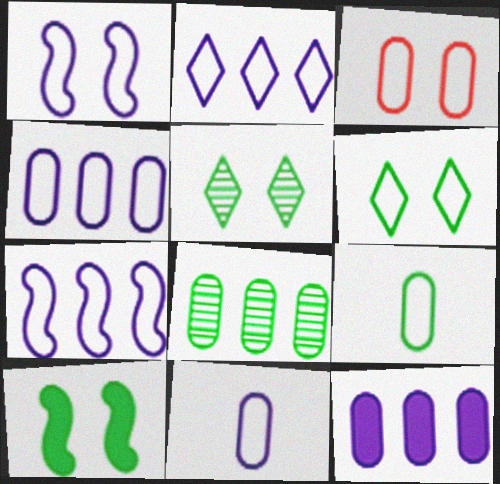[[1, 2, 11], 
[1, 3, 6], 
[2, 4, 7], 
[3, 4, 9]]